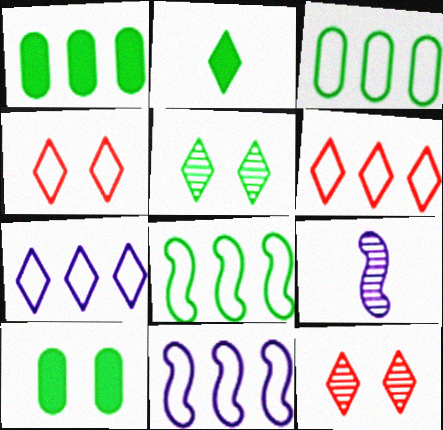[[1, 4, 9], 
[2, 7, 12], 
[3, 6, 11], 
[6, 9, 10]]